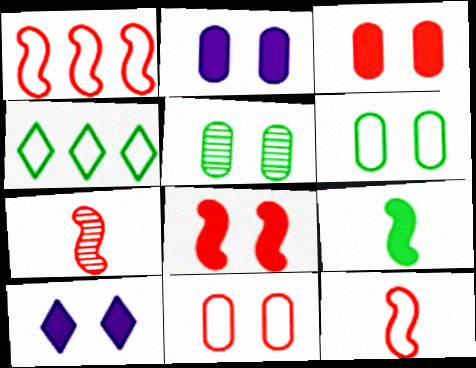[[1, 7, 8], 
[2, 4, 7], 
[2, 5, 11], 
[4, 5, 9]]